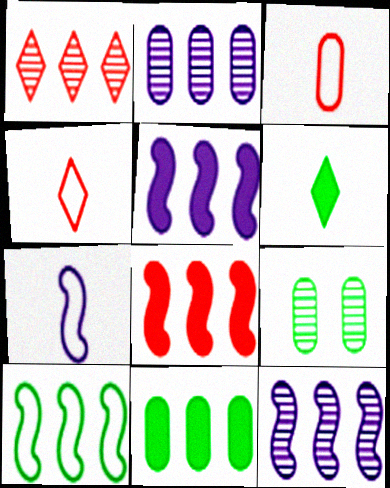[[4, 5, 9], 
[6, 9, 10], 
[8, 10, 12]]